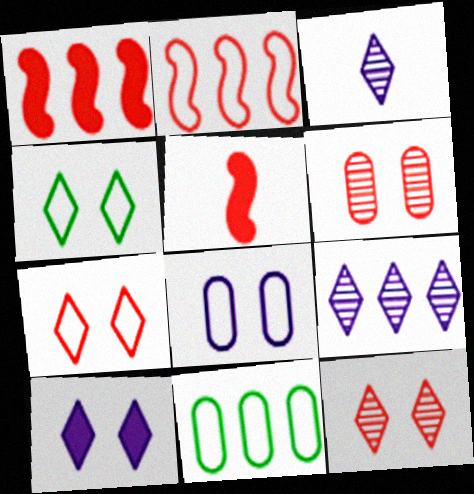[[1, 9, 11], 
[4, 10, 12]]